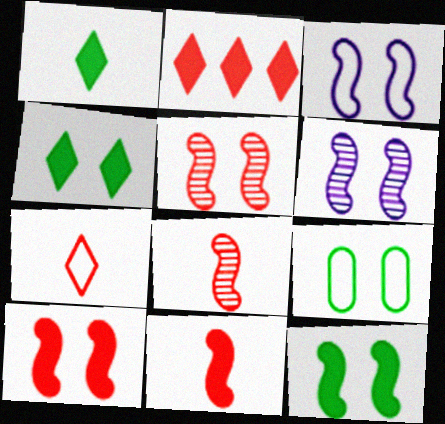[[3, 5, 12]]